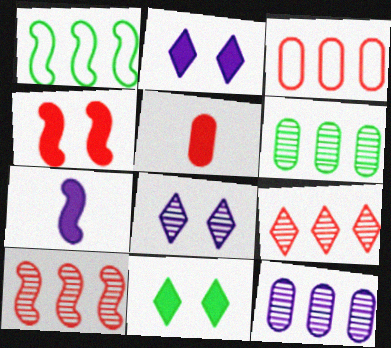[[1, 5, 8]]